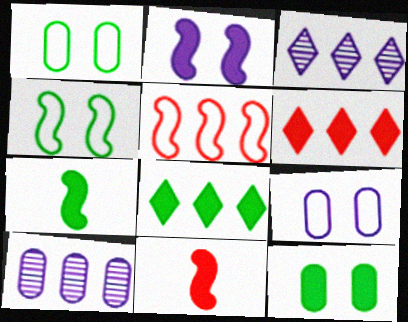[[1, 3, 11], 
[5, 8, 10], 
[7, 8, 12]]